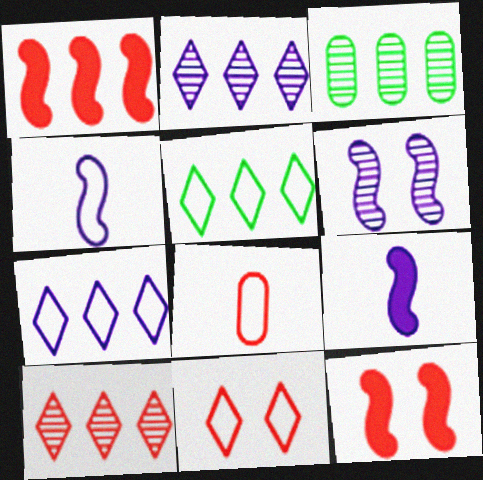[[1, 3, 7], 
[3, 9, 11], 
[8, 10, 12]]